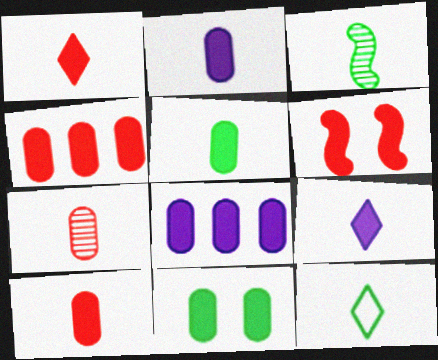[[1, 4, 6], 
[2, 4, 11], 
[2, 5, 10], 
[3, 5, 12], 
[8, 10, 11]]